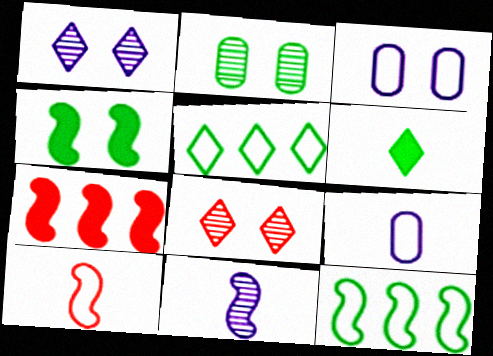[[2, 6, 12], 
[3, 4, 8], 
[3, 5, 10]]